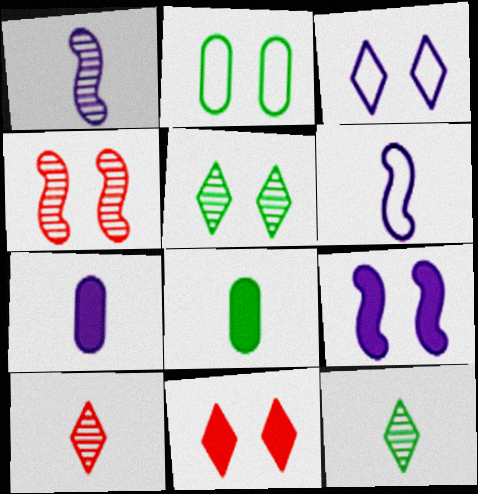[[3, 5, 11], 
[6, 8, 10]]